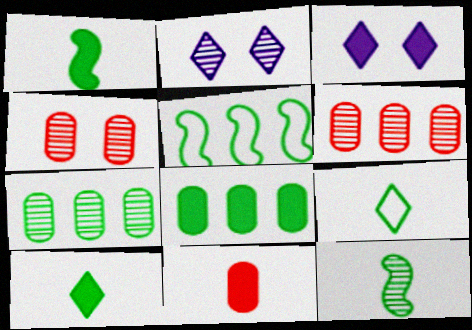[[2, 5, 11], 
[2, 6, 12]]